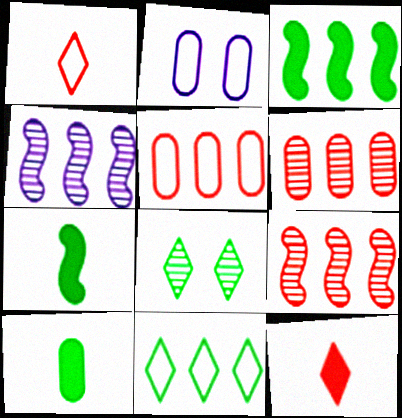[[2, 6, 10]]